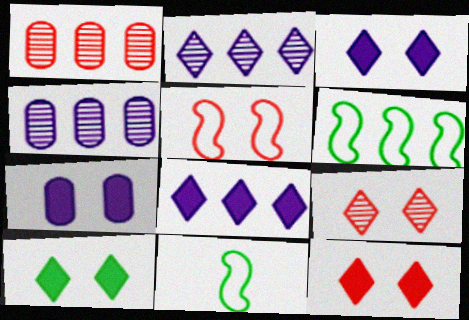[[1, 3, 11], 
[1, 6, 8], 
[3, 10, 12], 
[4, 11, 12]]